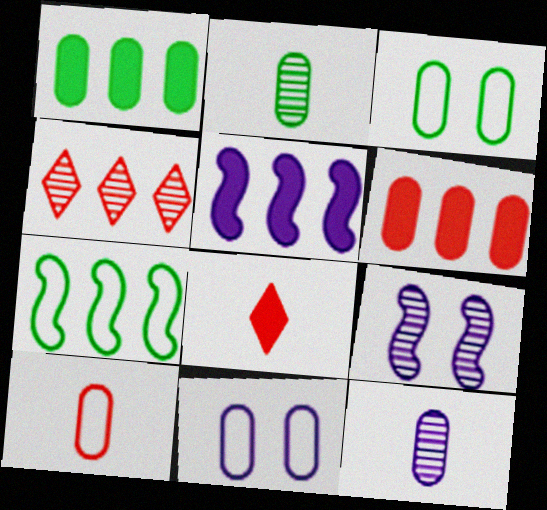[[1, 2, 3], 
[2, 4, 9], 
[2, 6, 11], 
[3, 6, 12]]